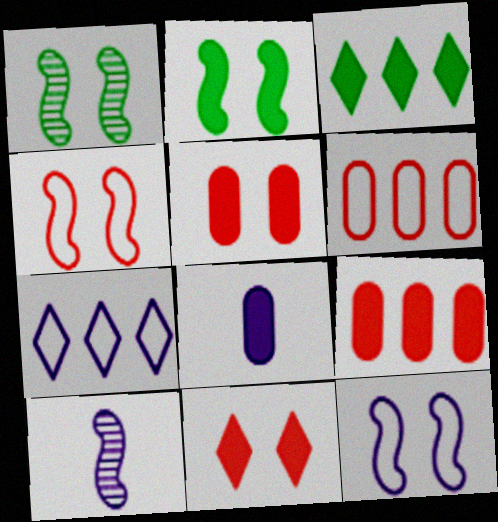[]